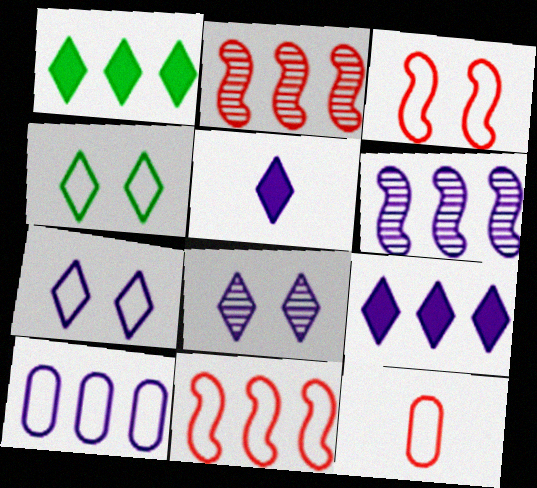[[1, 2, 10], 
[6, 9, 10]]